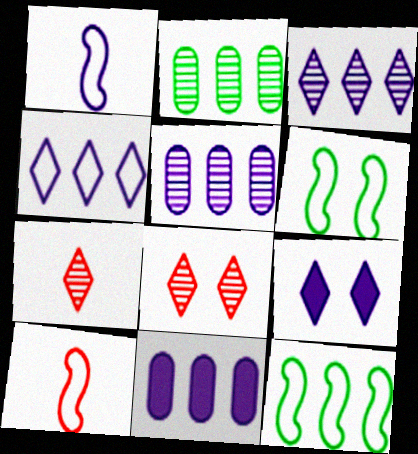[[1, 5, 9], 
[2, 9, 10], 
[6, 7, 11]]